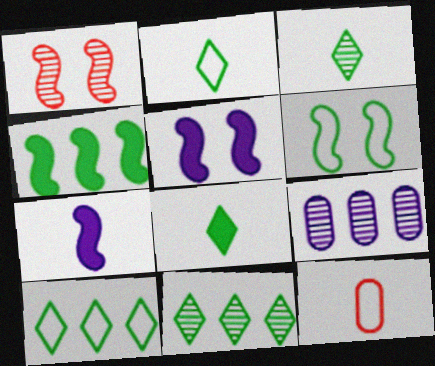[[1, 3, 9], 
[1, 5, 6], 
[2, 3, 8], 
[3, 7, 12], 
[5, 11, 12]]